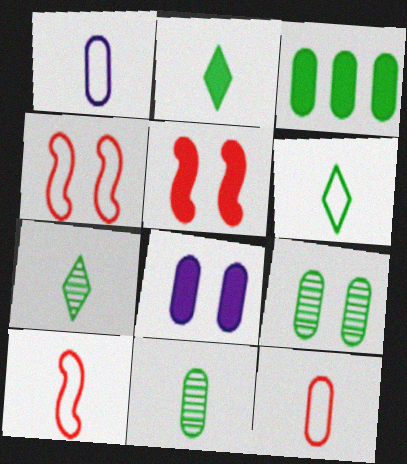[[1, 6, 10], 
[2, 6, 7]]